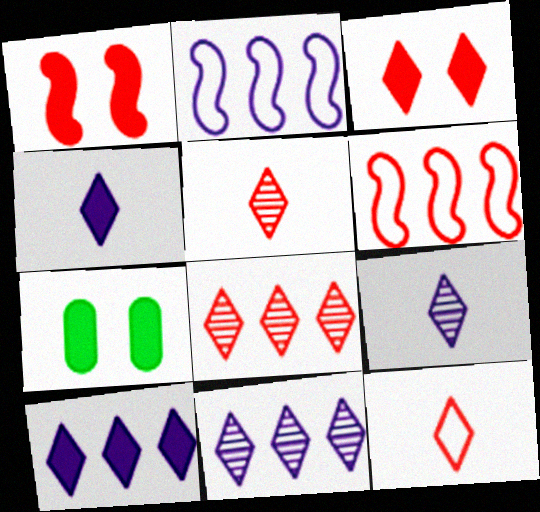[[2, 5, 7], 
[3, 8, 12], 
[6, 7, 9]]